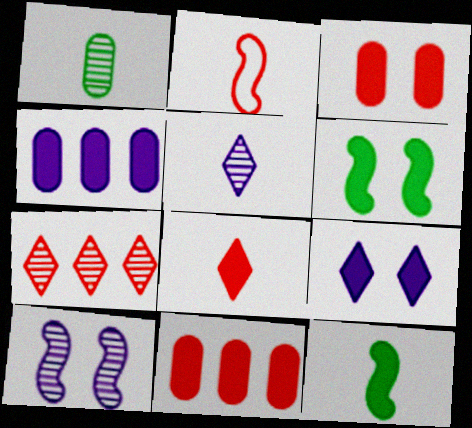[[1, 7, 10], 
[2, 3, 7], 
[3, 6, 9], 
[4, 6, 8], 
[9, 11, 12]]